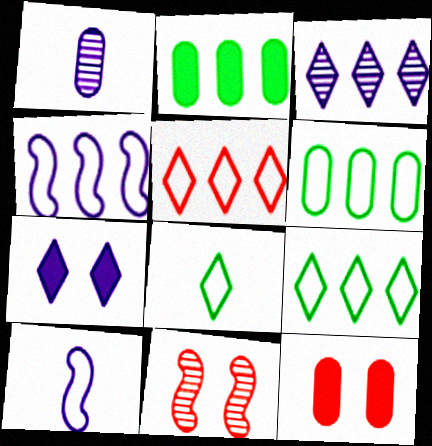[[1, 4, 7], 
[1, 6, 12], 
[4, 5, 6]]